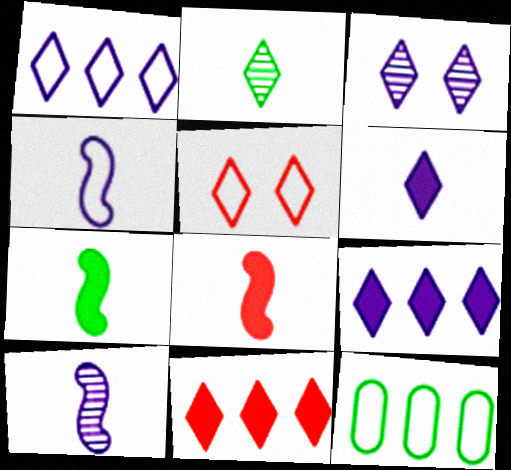[[1, 3, 6], 
[2, 5, 9], 
[3, 8, 12], 
[4, 5, 12]]